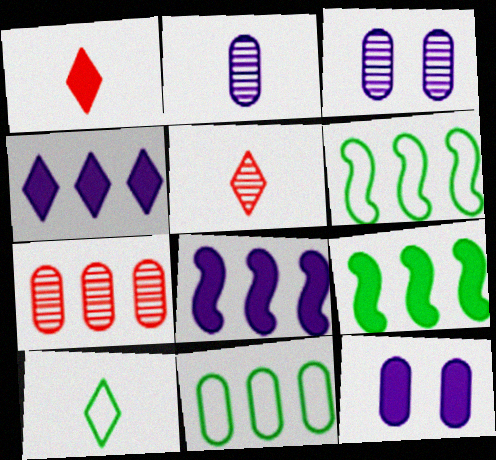[[1, 3, 6], 
[1, 9, 12], 
[4, 6, 7], 
[5, 6, 12]]